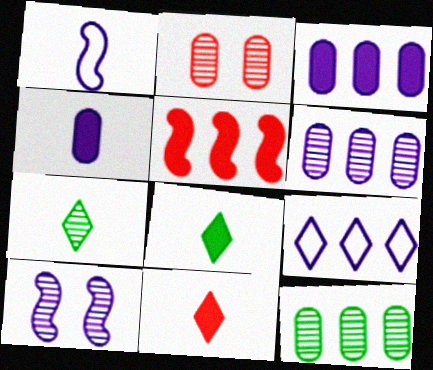[[4, 9, 10], 
[5, 9, 12]]